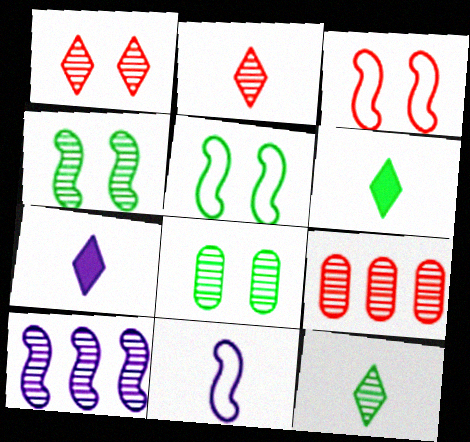[[2, 8, 10], 
[5, 7, 9]]